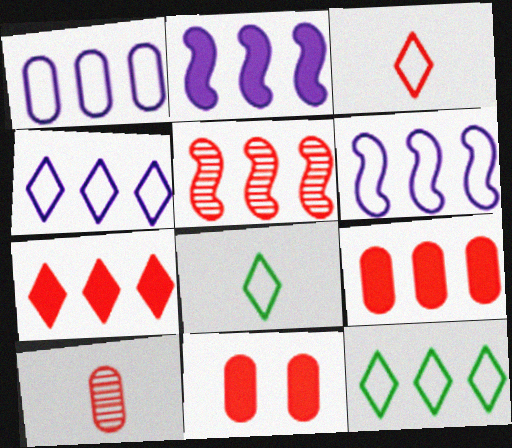[[1, 4, 6], 
[3, 5, 11]]